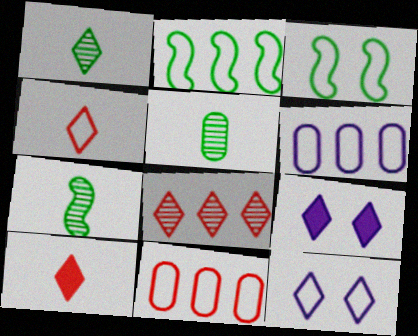[[1, 5, 7], 
[3, 4, 6], 
[7, 9, 11]]